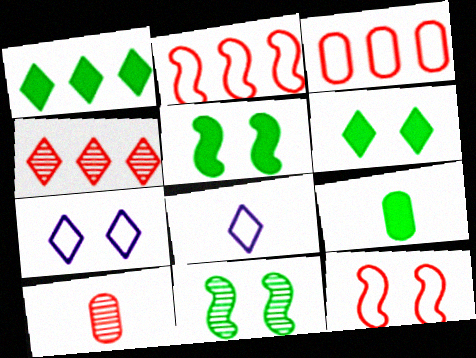[[1, 5, 9], 
[4, 6, 8]]